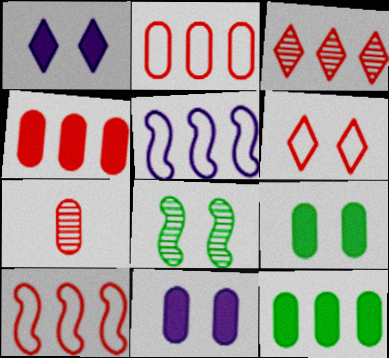[[3, 4, 10], 
[3, 5, 12], 
[6, 8, 11]]